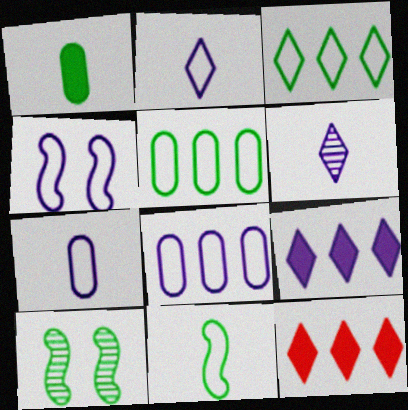[[1, 3, 10], 
[2, 4, 8], 
[7, 10, 12]]